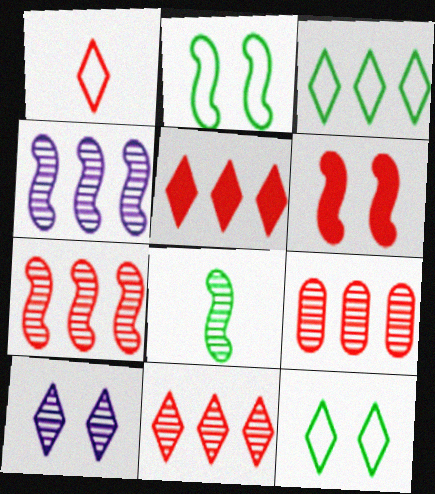[[1, 6, 9], 
[7, 9, 11], 
[8, 9, 10]]